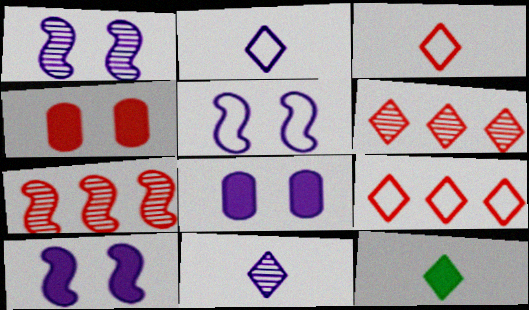[[1, 5, 10], 
[3, 4, 7], 
[3, 11, 12]]